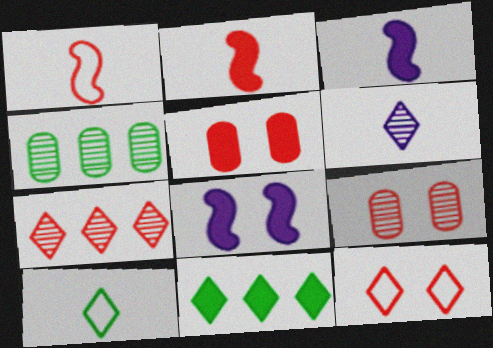[[1, 5, 7], 
[3, 4, 12], 
[3, 5, 11], 
[6, 11, 12]]